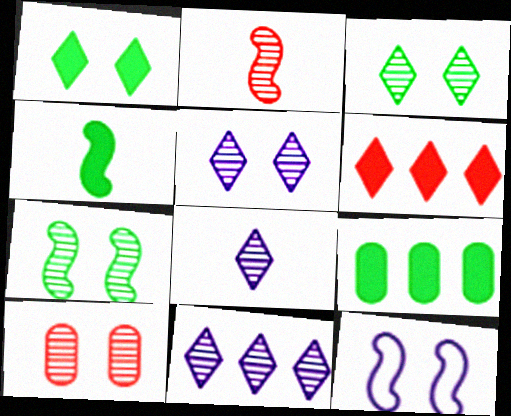[[1, 4, 9], 
[1, 10, 12], 
[5, 7, 10], 
[5, 8, 11]]